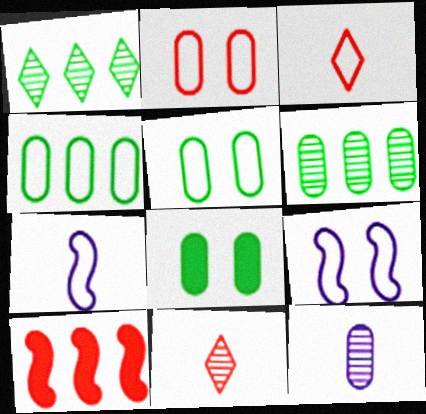[[2, 10, 11], 
[3, 4, 9]]